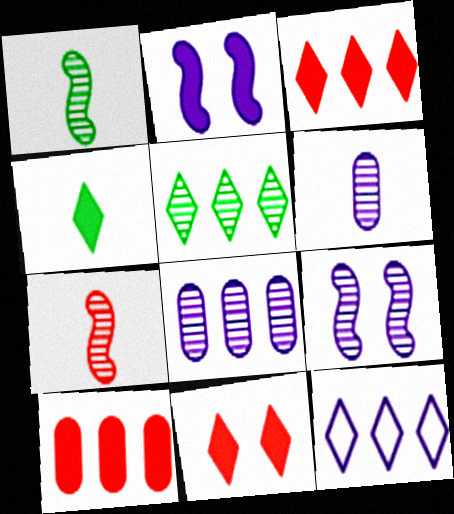[[2, 4, 10], 
[2, 6, 12], 
[3, 5, 12]]